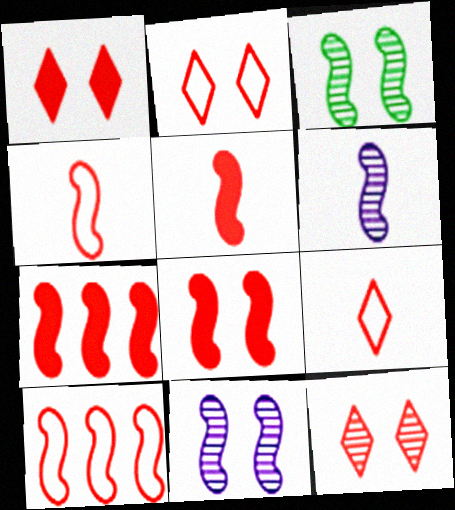[[1, 2, 12], 
[5, 7, 8]]